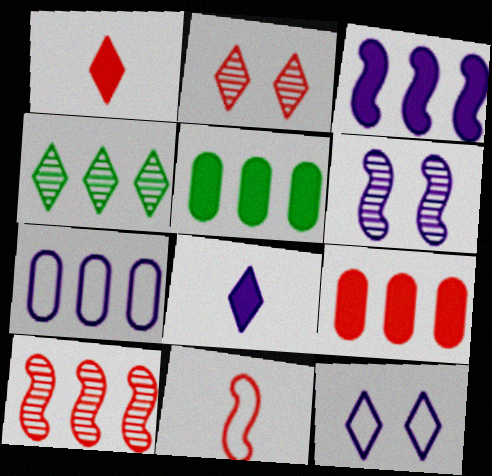[[1, 4, 12], 
[2, 9, 11], 
[6, 7, 8]]